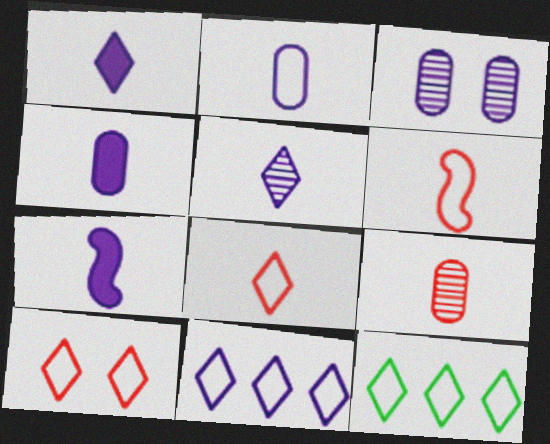[[1, 4, 7], 
[2, 5, 7], 
[3, 7, 11]]